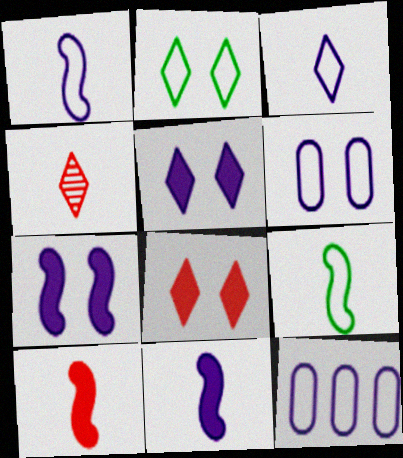[]